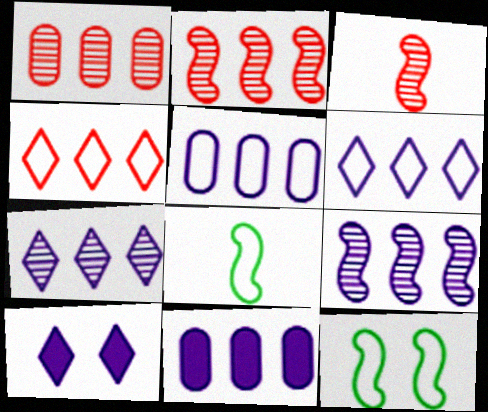[[1, 8, 10], 
[6, 9, 11]]